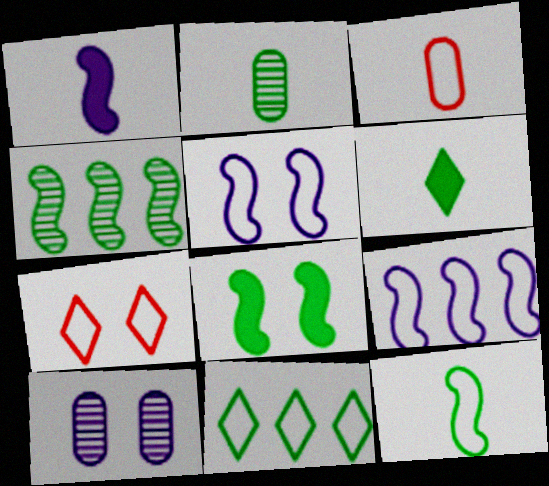[[2, 6, 12], 
[2, 8, 11], 
[3, 5, 11], 
[4, 8, 12], 
[7, 8, 10]]